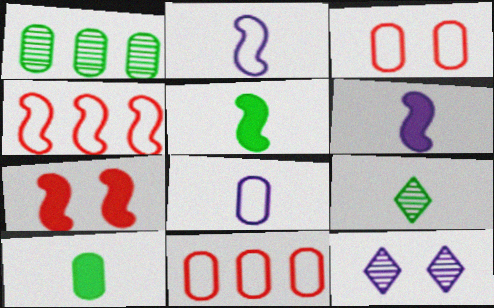[[4, 10, 12], 
[5, 11, 12]]